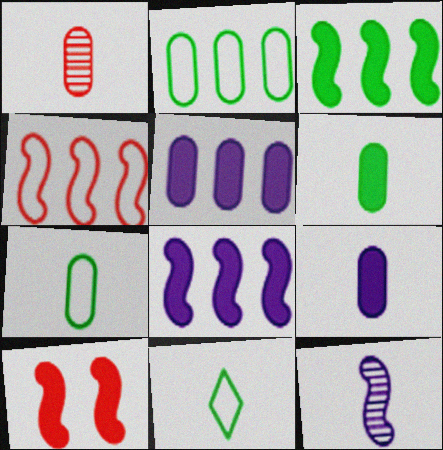[[1, 7, 9]]